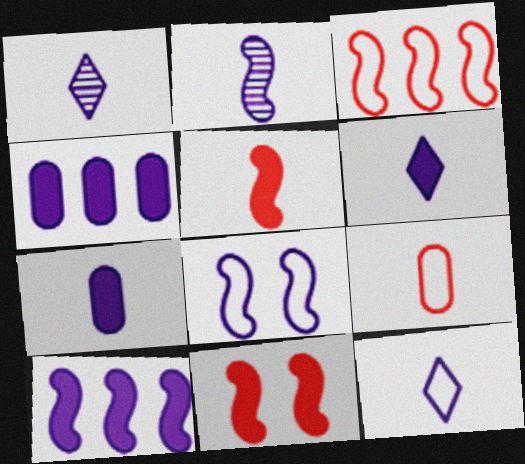[[1, 4, 8], 
[1, 6, 12], 
[2, 7, 12], 
[2, 8, 10]]